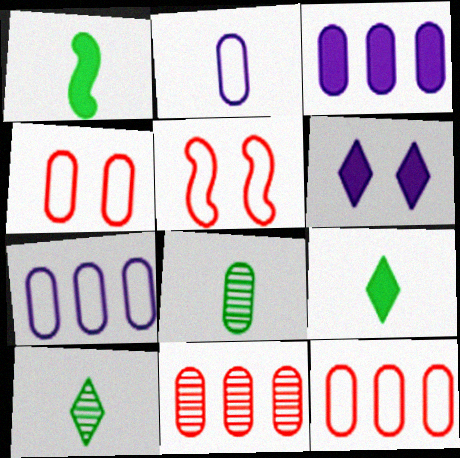[[3, 4, 8], 
[3, 5, 10]]